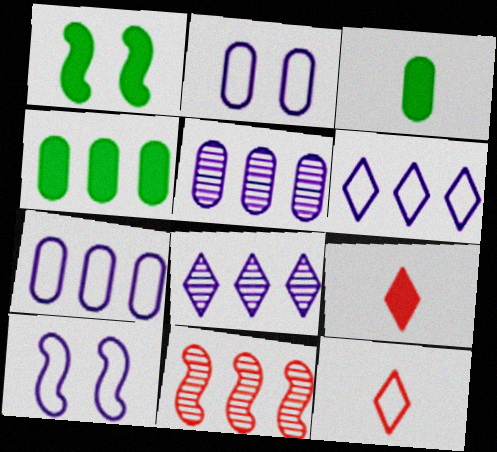[[1, 5, 12], 
[4, 6, 11]]